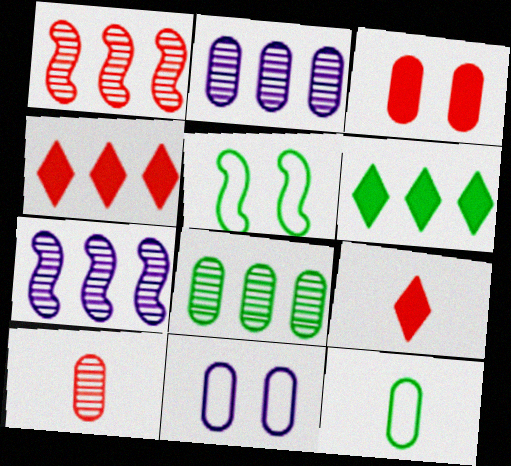[[2, 3, 12], 
[2, 5, 9]]